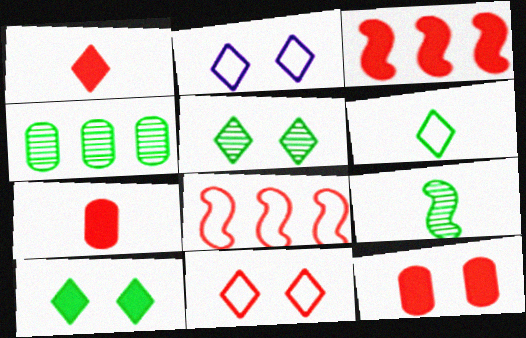[[1, 3, 12], 
[4, 5, 9]]